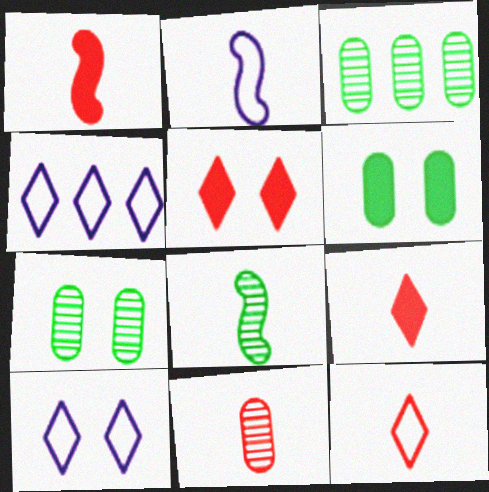[[1, 2, 8], 
[1, 3, 10], 
[1, 4, 7], 
[1, 11, 12], 
[2, 3, 5]]